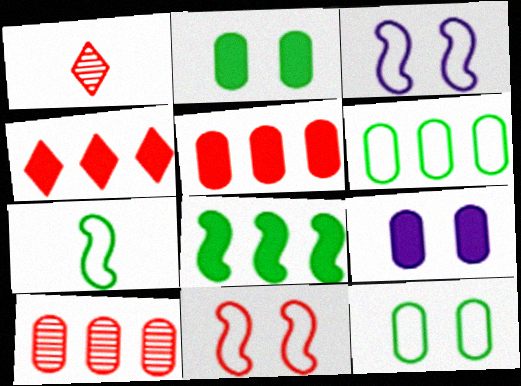[[1, 5, 11]]